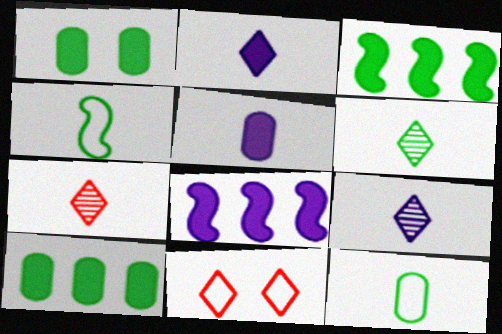[[4, 5, 7], 
[6, 7, 9]]